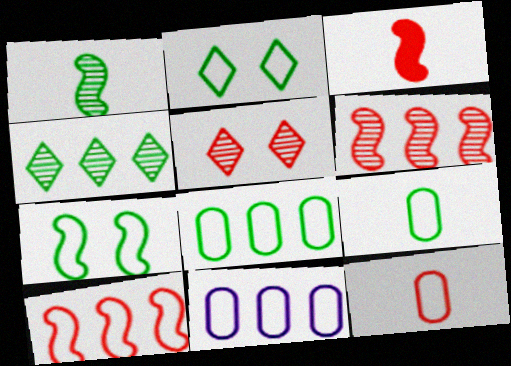[]